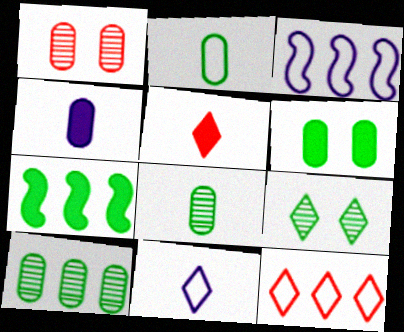[[1, 7, 11], 
[2, 6, 10], 
[2, 7, 9]]